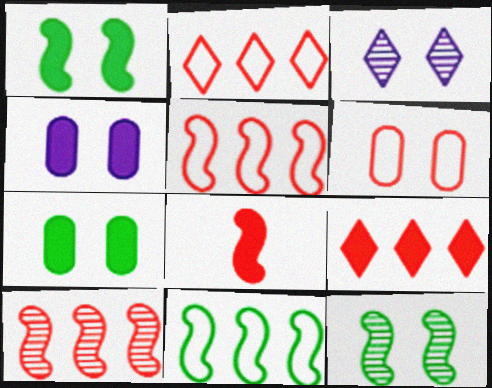[[1, 3, 6]]